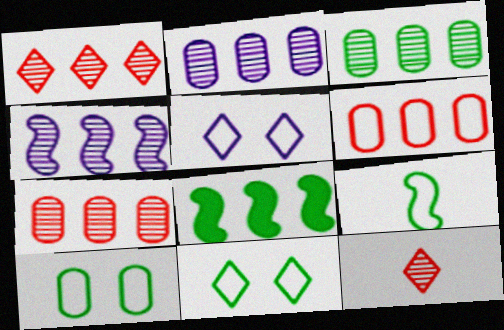[[1, 3, 4], 
[2, 3, 7], 
[5, 6, 9]]